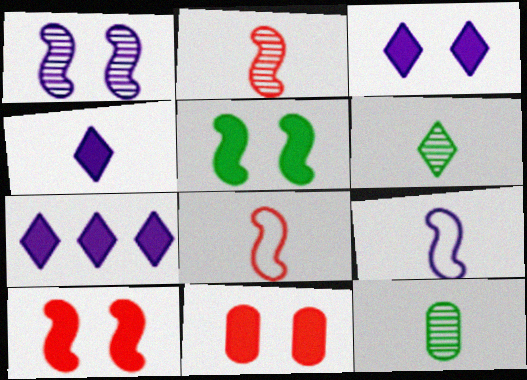[[3, 4, 7], 
[3, 5, 11], 
[4, 8, 12]]